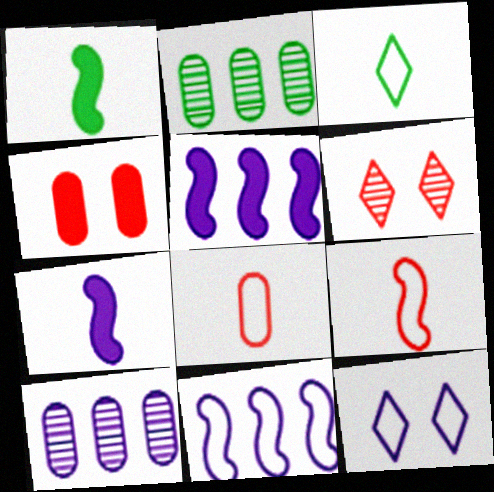[[7, 10, 12]]